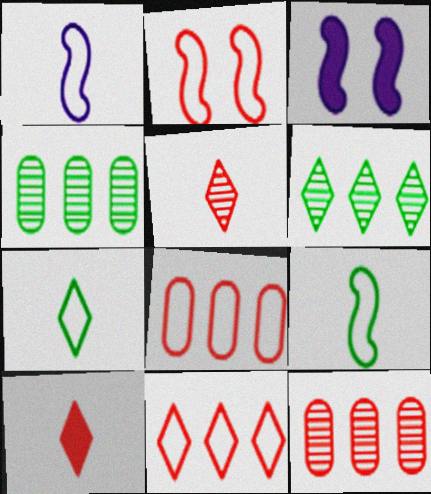[[2, 10, 12], 
[3, 7, 12]]